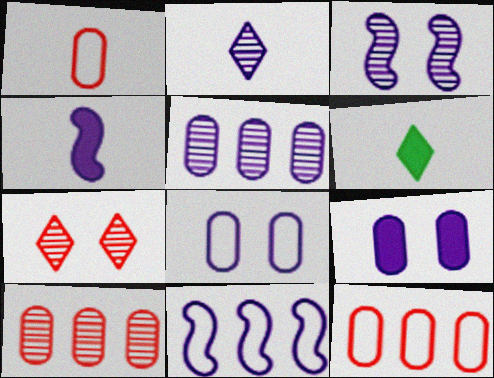[[2, 3, 5], 
[2, 9, 11], 
[3, 4, 11], 
[3, 6, 12]]